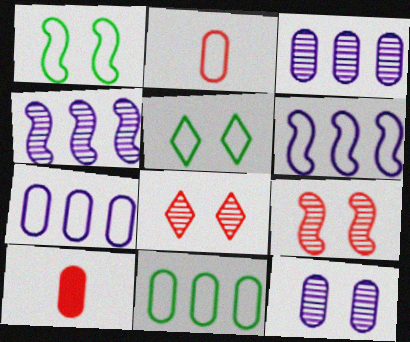[[2, 5, 6], 
[4, 5, 10], 
[10, 11, 12]]